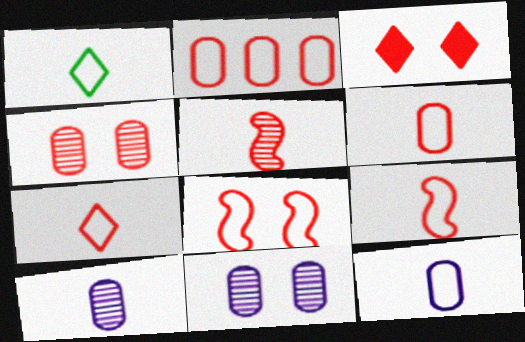[[1, 9, 12], 
[2, 3, 5], 
[2, 7, 8], 
[3, 4, 8], 
[6, 7, 9]]